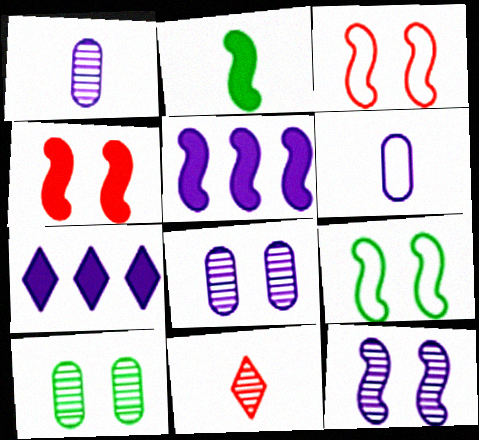[[2, 4, 5], 
[2, 6, 11], 
[4, 9, 12], 
[6, 7, 12]]